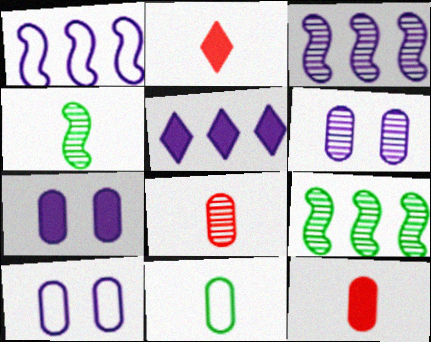[[2, 9, 10], 
[6, 7, 10]]